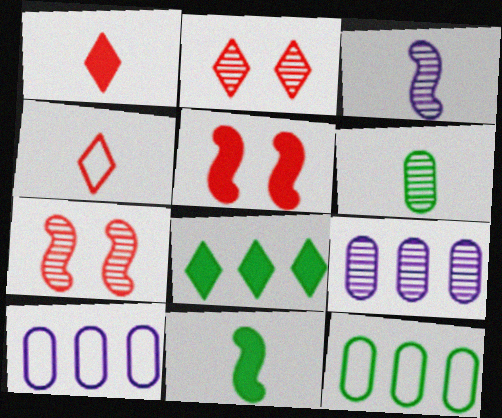[[2, 10, 11]]